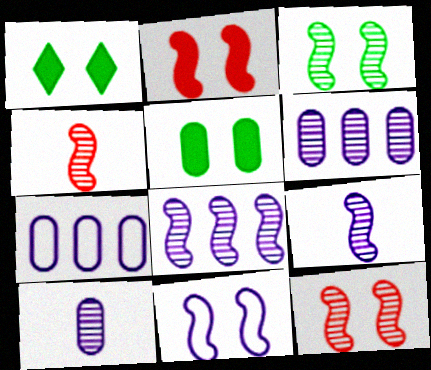[[1, 4, 7], 
[2, 3, 11], 
[3, 4, 8]]